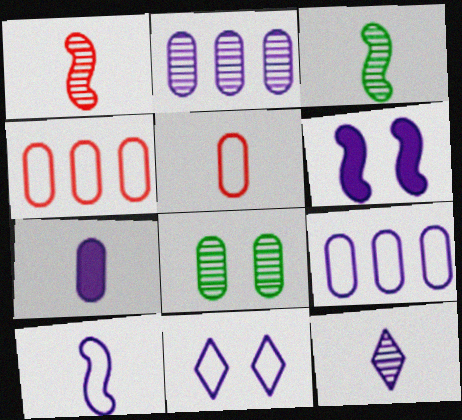[[4, 7, 8], 
[6, 9, 12], 
[7, 10, 12], 
[9, 10, 11]]